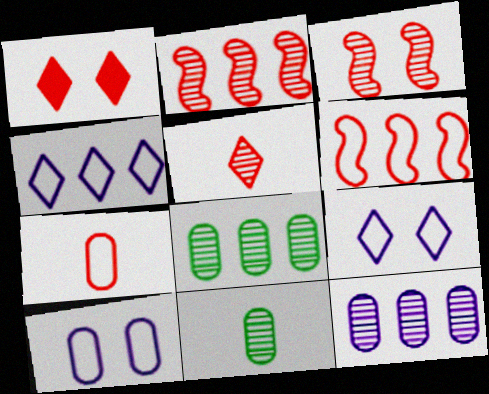[[1, 2, 7]]